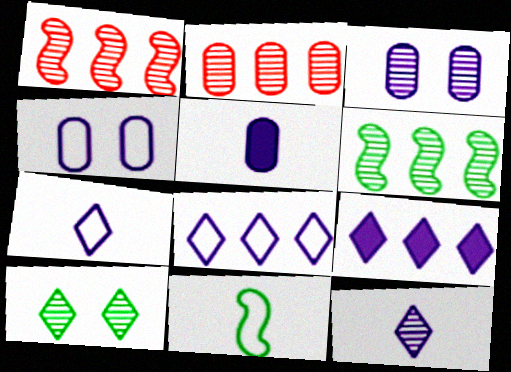[]